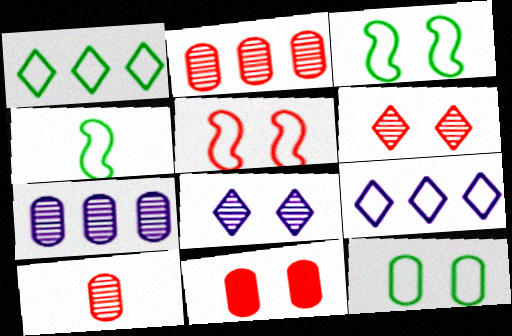[[1, 4, 12], 
[3, 8, 11], 
[5, 6, 11]]